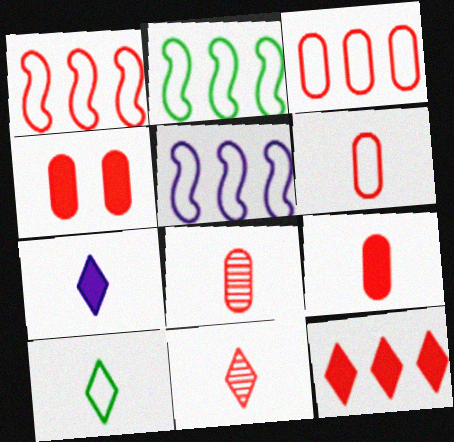[[1, 2, 5], 
[1, 4, 11], 
[3, 4, 8], 
[6, 8, 9], 
[7, 10, 11]]